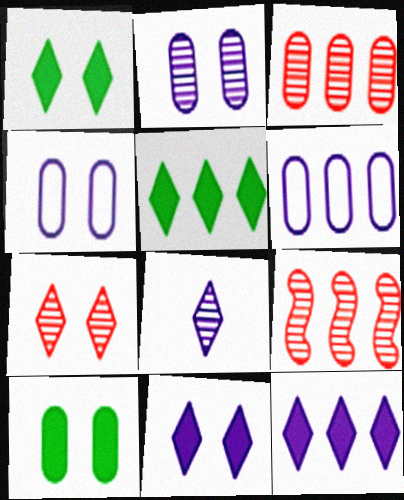[[5, 6, 9]]